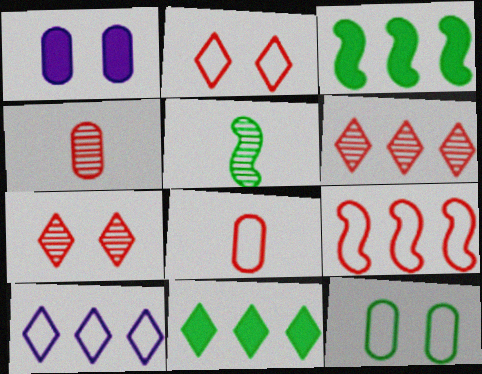[[2, 8, 9], 
[5, 11, 12], 
[6, 10, 11]]